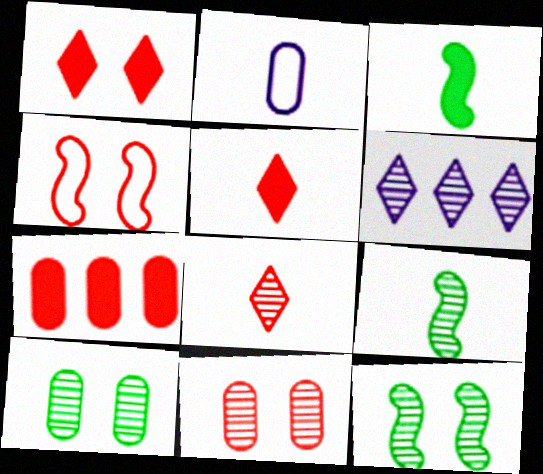[[1, 4, 11], 
[2, 3, 8], 
[2, 5, 9], 
[2, 7, 10], 
[4, 7, 8], 
[6, 9, 11]]